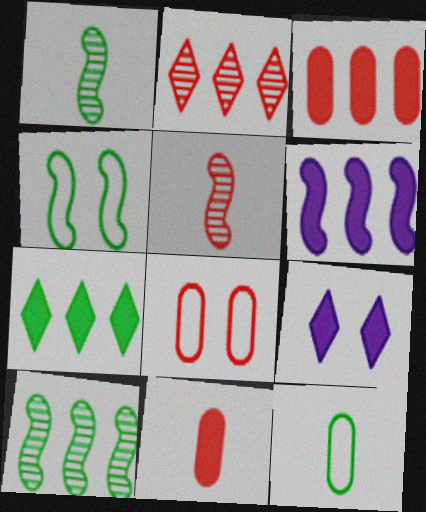[[3, 6, 7], 
[4, 5, 6]]